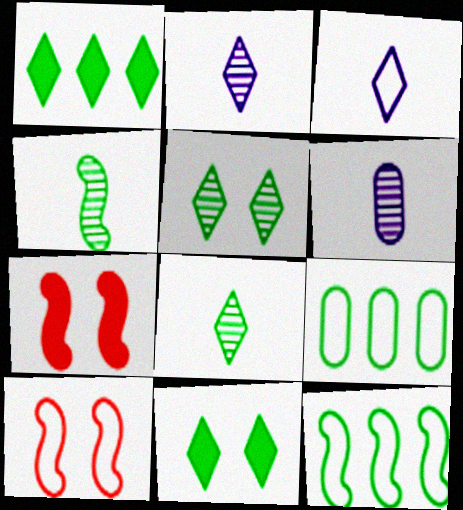[[1, 6, 10], 
[2, 7, 9], 
[3, 9, 10], 
[4, 9, 11]]